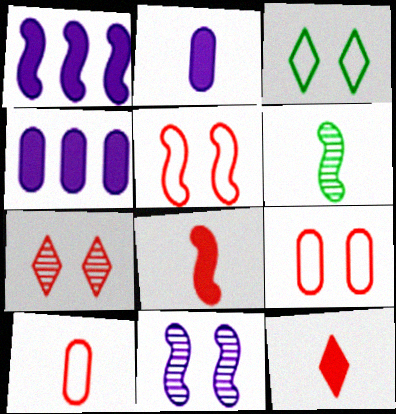[[1, 5, 6]]